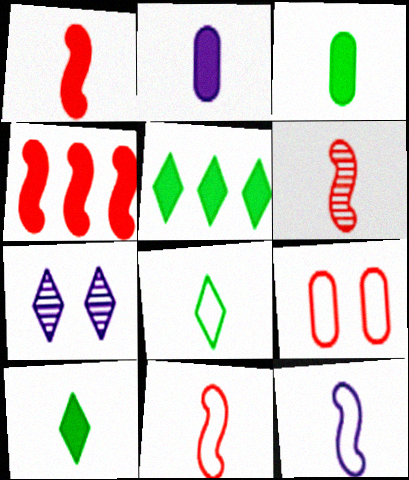[[1, 2, 10], 
[1, 6, 11], 
[2, 6, 8]]